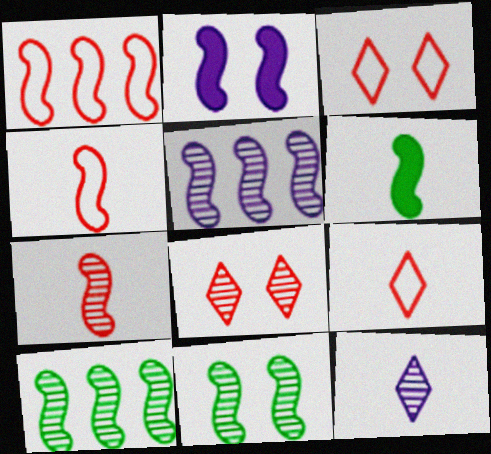[[2, 4, 10], 
[5, 7, 11]]